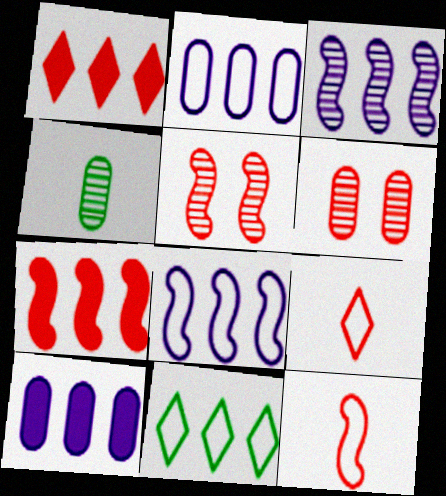[[1, 6, 12], 
[5, 7, 12], 
[6, 7, 9]]